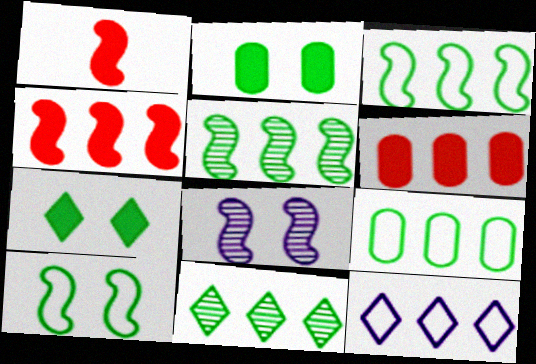[[1, 3, 8], 
[5, 6, 12]]